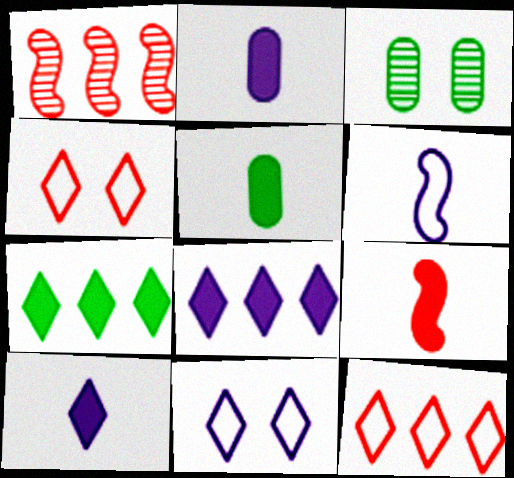[[1, 5, 11], 
[5, 9, 10]]